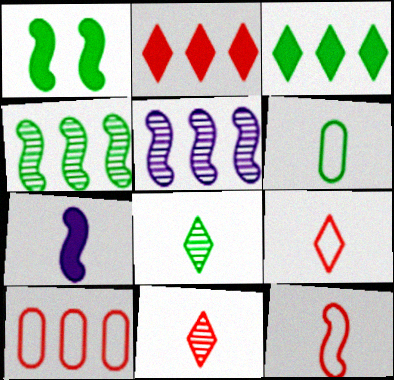[[1, 5, 12], 
[3, 5, 10], 
[6, 7, 11]]